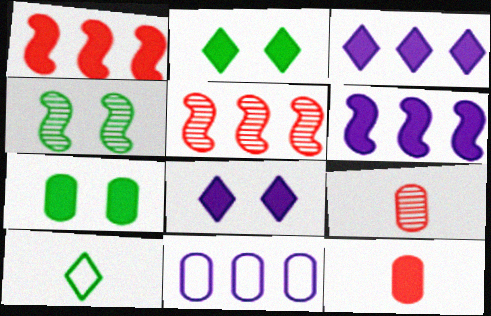[[2, 6, 12], 
[7, 9, 11]]